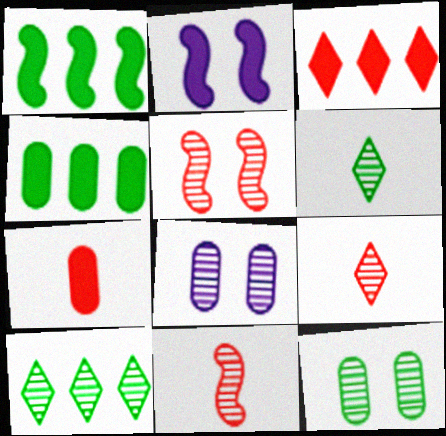[[8, 10, 11]]